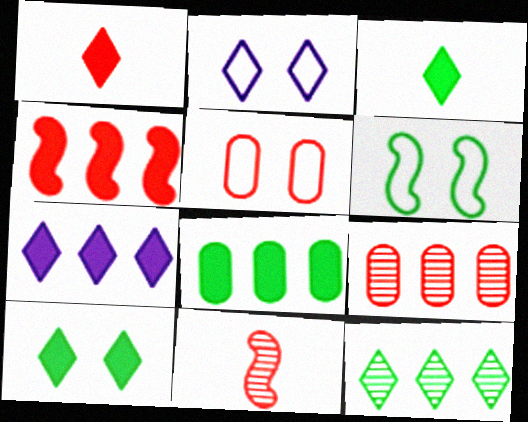[[1, 2, 12], 
[1, 7, 10], 
[2, 5, 6], 
[2, 8, 11], 
[4, 7, 8]]